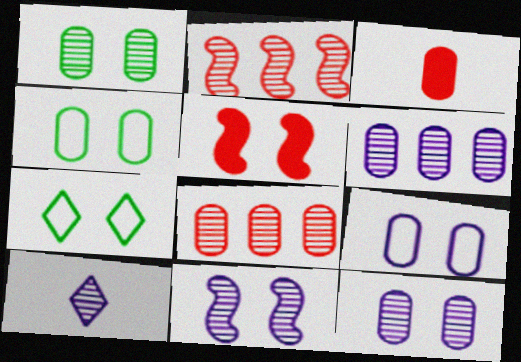[[1, 2, 10], 
[3, 4, 6], 
[5, 7, 12], 
[6, 10, 11]]